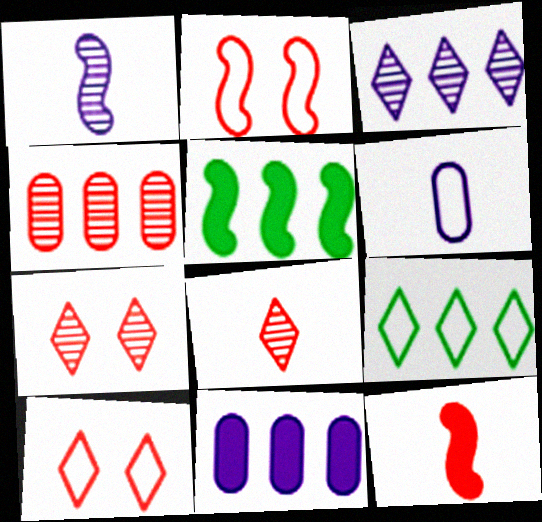[[1, 2, 5], 
[2, 6, 9], 
[4, 10, 12], 
[5, 6, 7]]